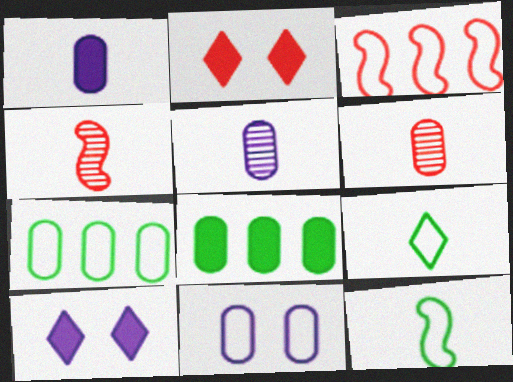[[1, 4, 9], 
[2, 3, 6], 
[3, 9, 11], 
[4, 7, 10], 
[6, 8, 11]]